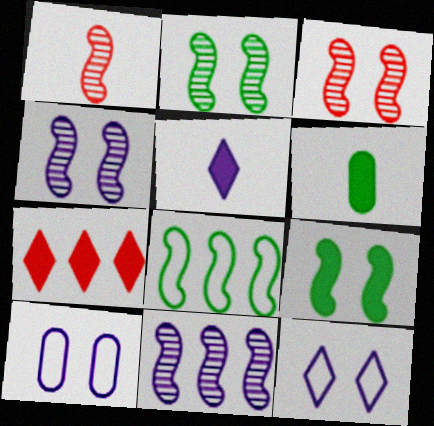[[1, 2, 11], 
[2, 3, 4], 
[5, 10, 11]]